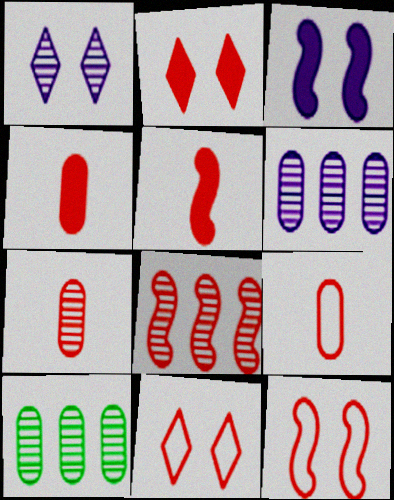[[2, 8, 9], 
[4, 7, 9], 
[4, 8, 11], 
[5, 8, 12]]